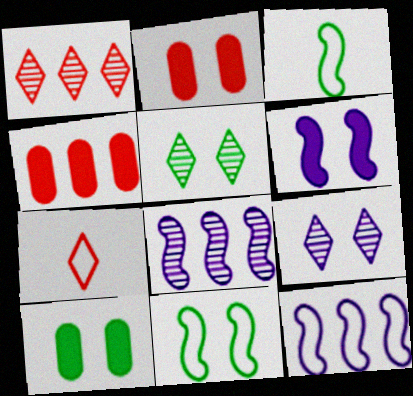[[2, 9, 11], 
[3, 4, 9], 
[5, 10, 11], 
[7, 8, 10]]